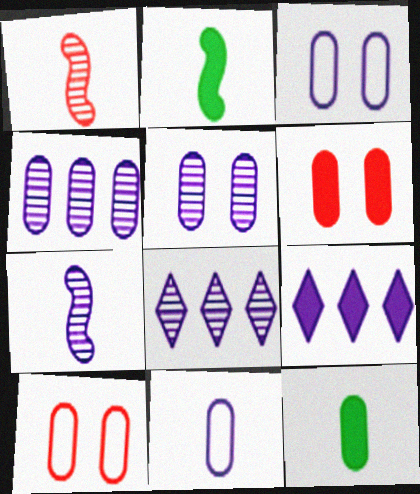[[2, 6, 9], 
[2, 8, 10], 
[3, 7, 9], 
[4, 10, 12], 
[5, 7, 8]]